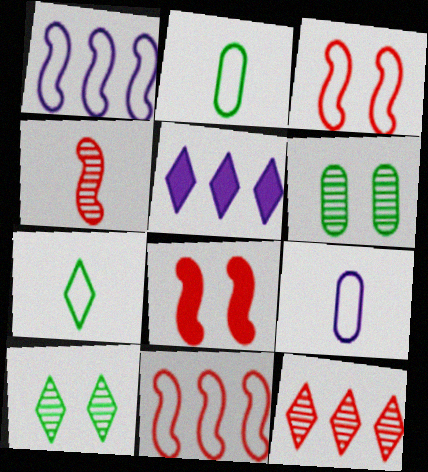[[4, 8, 11]]